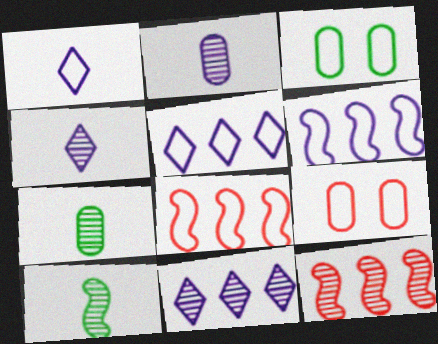[[1, 3, 8]]